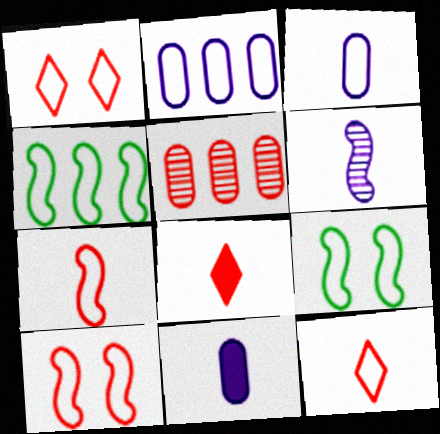[[1, 3, 4], 
[2, 9, 12], 
[5, 8, 10]]